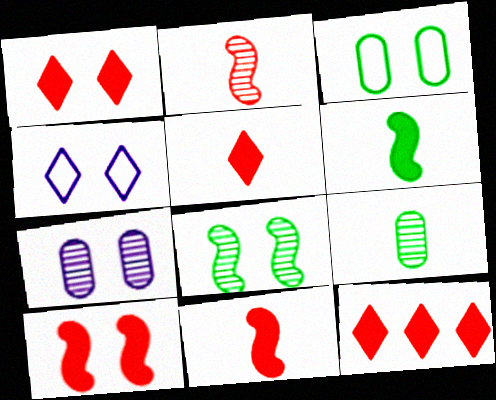[[1, 5, 12]]